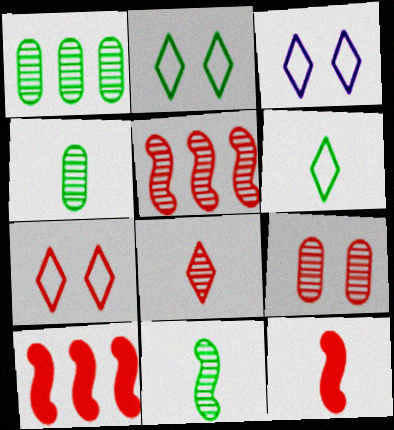[[1, 3, 12], 
[2, 3, 7], 
[3, 4, 10], 
[5, 8, 9]]